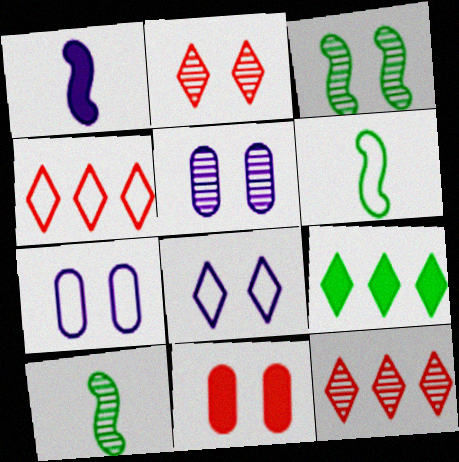[[1, 9, 11], 
[2, 3, 5], 
[3, 8, 11], 
[4, 6, 7], 
[5, 10, 12]]